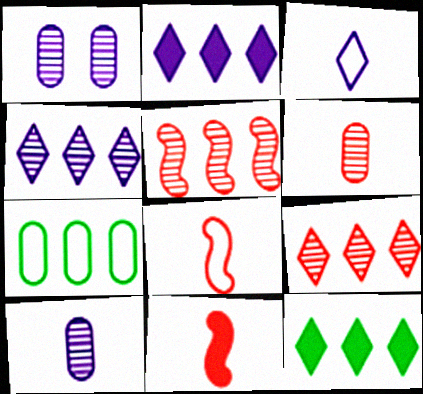[[1, 8, 12], 
[2, 5, 7]]